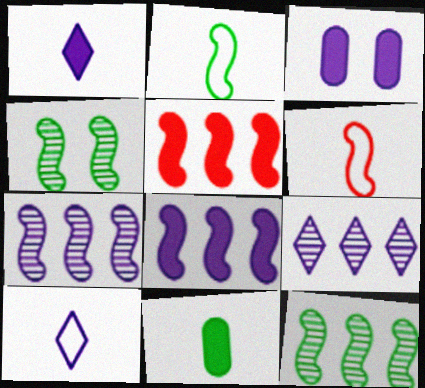[[1, 3, 8], 
[3, 7, 10], 
[4, 6, 8]]